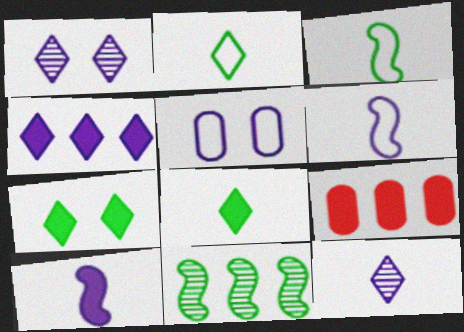[[1, 3, 9], 
[7, 9, 10]]